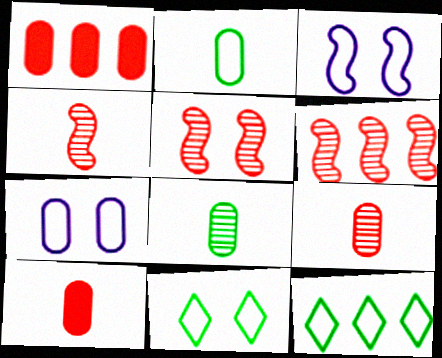[[1, 7, 8], 
[4, 5, 6]]